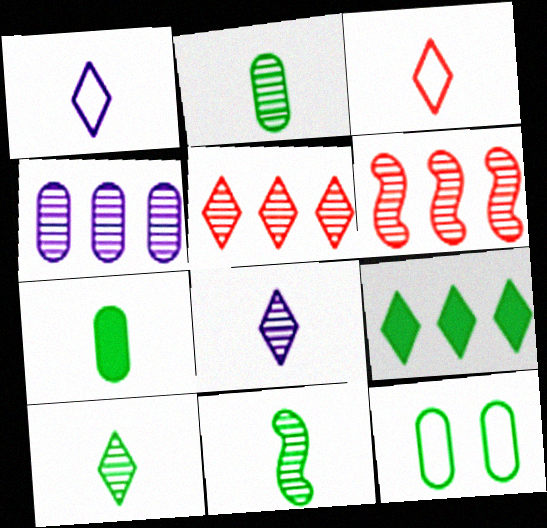[[2, 10, 11], 
[9, 11, 12]]